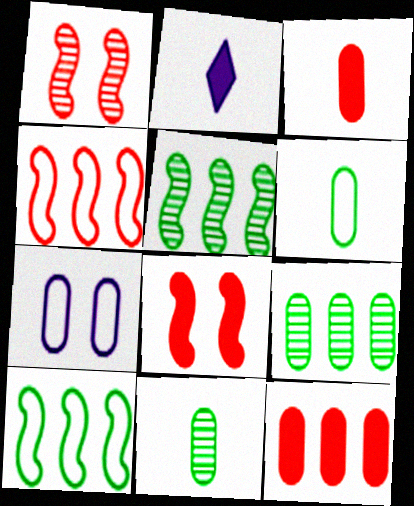[[3, 7, 9], 
[7, 11, 12]]